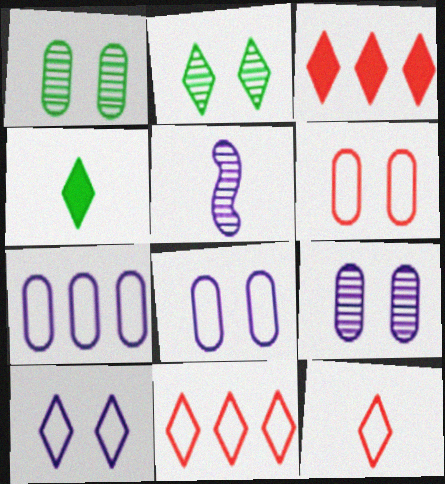[]